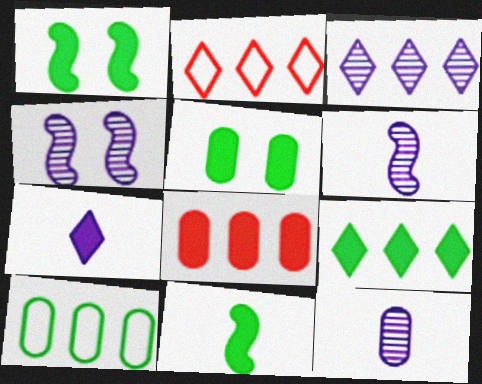[[1, 2, 12], 
[1, 7, 8], 
[2, 3, 9], 
[2, 5, 6], 
[3, 4, 12], 
[5, 9, 11]]